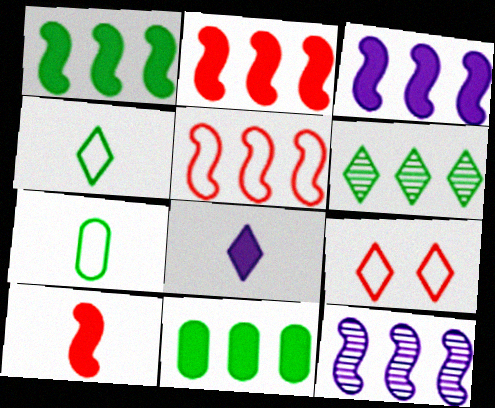[[1, 2, 3], 
[1, 5, 12], 
[6, 8, 9]]